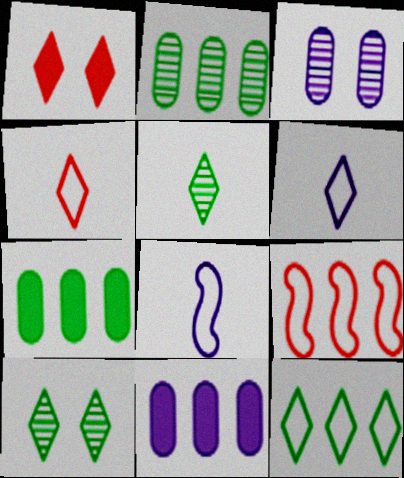[[1, 2, 8]]